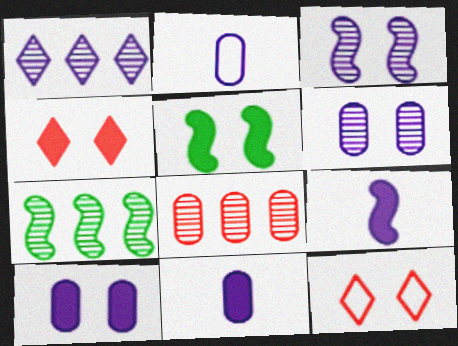[[1, 7, 8], 
[2, 4, 7], 
[4, 5, 10], 
[5, 6, 12], 
[7, 11, 12]]